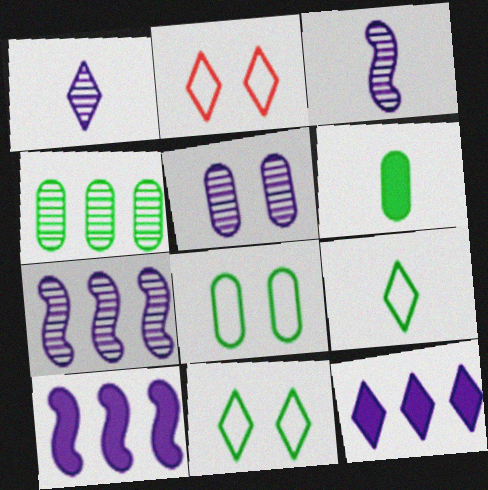[[1, 5, 7], 
[2, 6, 7], 
[4, 6, 8]]